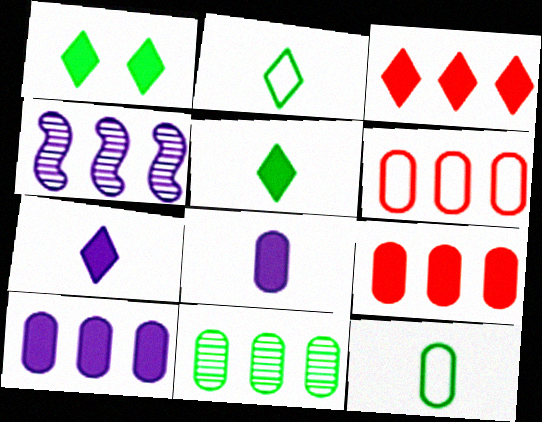[[1, 3, 7], 
[6, 10, 11]]